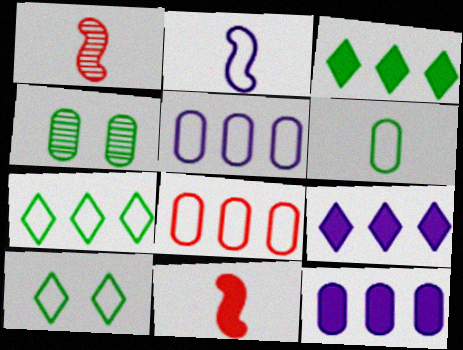[[1, 10, 12], 
[2, 8, 10]]